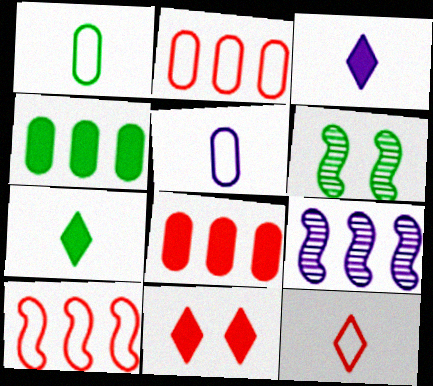[[1, 9, 11], 
[2, 3, 6]]